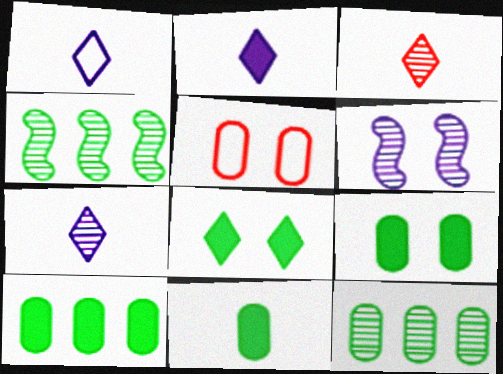[[1, 2, 7], 
[2, 4, 5], 
[3, 6, 12], 
[5, 6, 8], 
[9, 10, 11]]